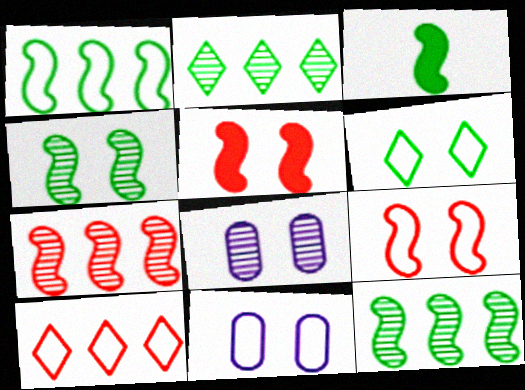[[1, 3, 4], 
[3, 8, 10], 
[5, 6, 8], 
[6, 9, 11]]